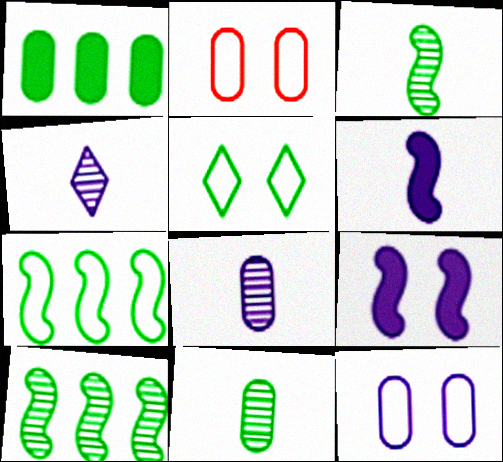[[1, 2, 8], 
[1, 3, 5]]